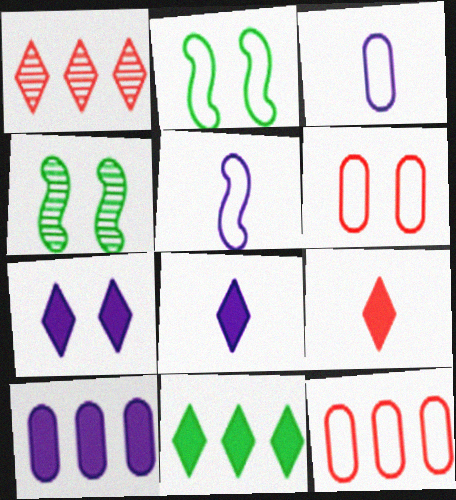[[4, 6, 7], 
[4, 8, 12], 
[7, 9, 11]]